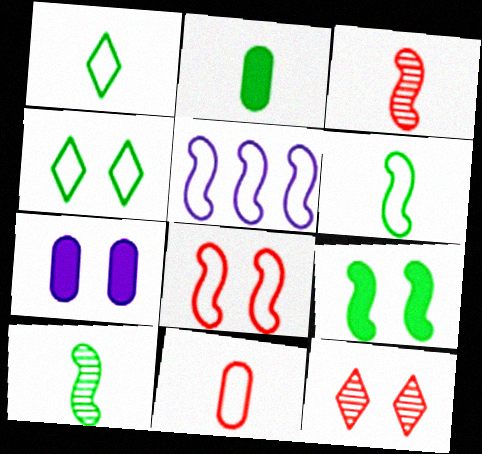[[1, 2, 10], 
[2, 5, 12], 
[3, 5, 9], 
[4, 5, 11], 
[5, 6, 8]]